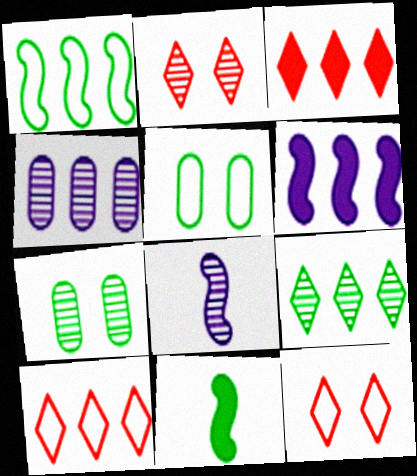[[1, 3, 4], 
[3, 5, 8], 
[4, 11, 12], 
[5, 9, 11]]